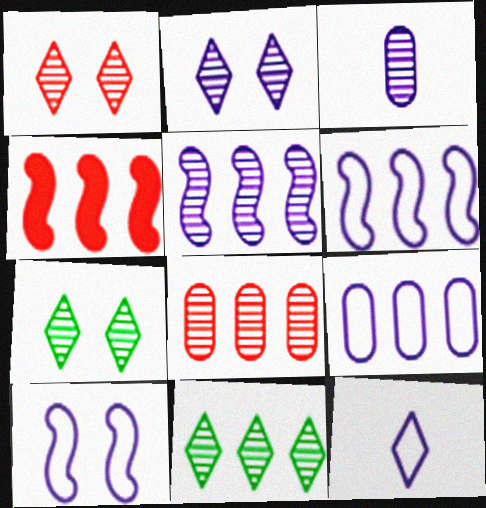[[1, 2, 7], 
[2, 3, 5], 
[4, 9, 11], 
[5, 8, 11], 
[9, 10, 12]]